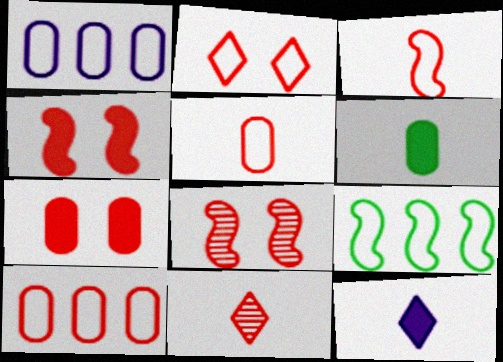[[2, 3, 10], 
[2, 7, 8], 
[4, 10, 11]]